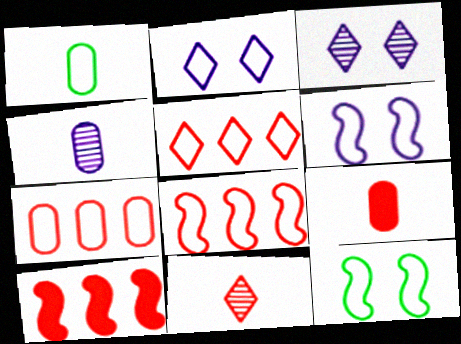[[1, 2, 8], 
[1, 3, 10], 
[1, 4, 9], 
[1, 5, 6], 
[5, 7, 8]]